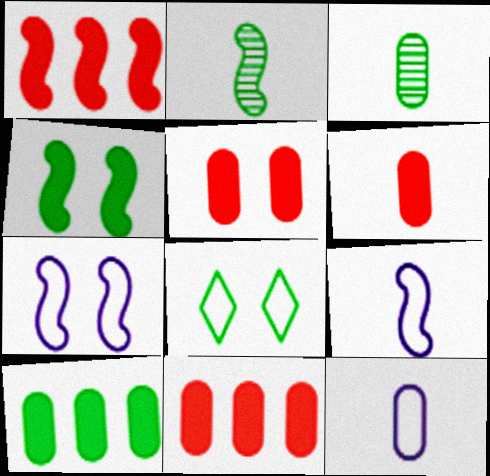[[1, 2, 7], 
[2, 8, 10], 
[3, 6, 12], 
[5, 6, 11]]